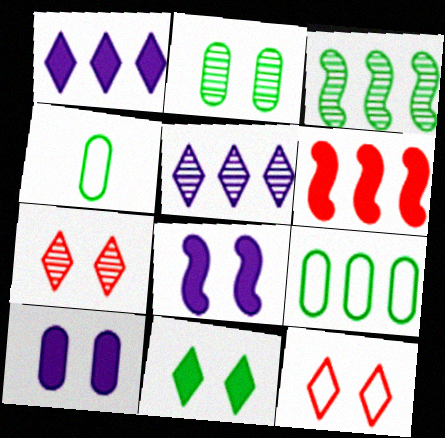[[2, 8, 12], 
[3, 4, 11], 
[5, 6, 9]]